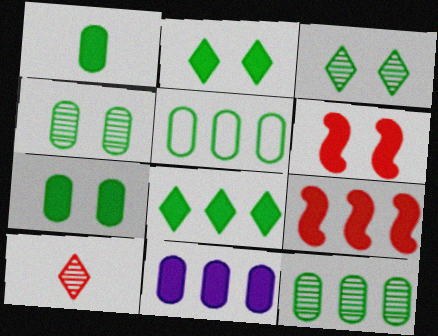[[1, 4, 5], 
[8, 9, 11]]